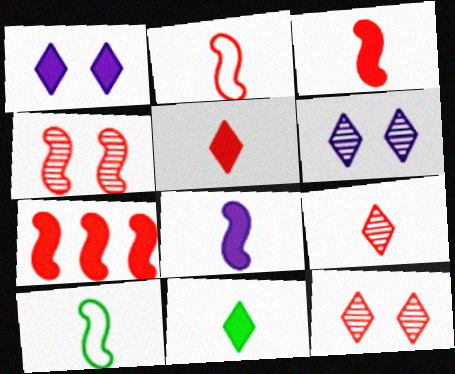[[2, 4, 7]]